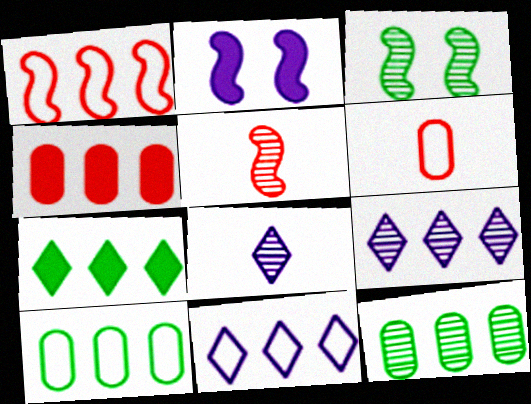[[1, 10, 11]]